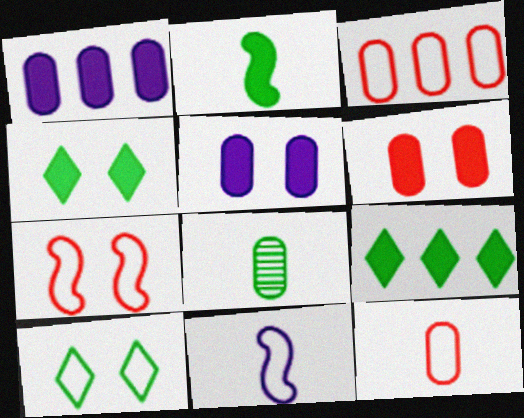[[3, 5, 8], 
[3, 10, 11]]